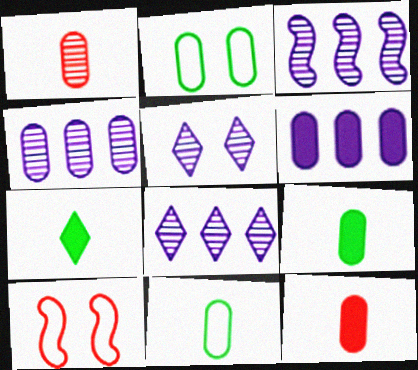[[1, 2, 6], 
[2, 4, 12], 
[3, 4, 8], 
[4, 7, 10], 
[8, 9, 10]]